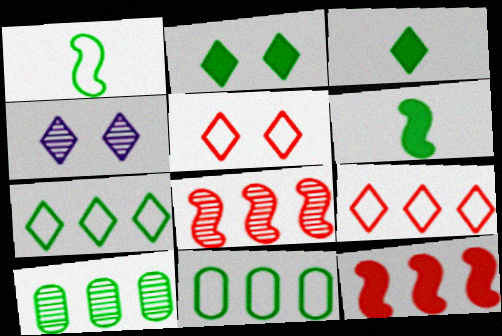[[1, 2, 10], 
[2, 4, 5], 
[3, 4, 9]]